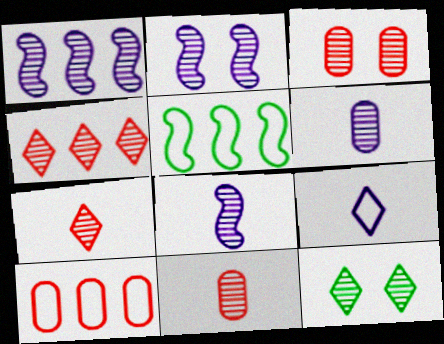[[1, 2, 8], 
[1, 11, 12], 
[2, 3, 12]]